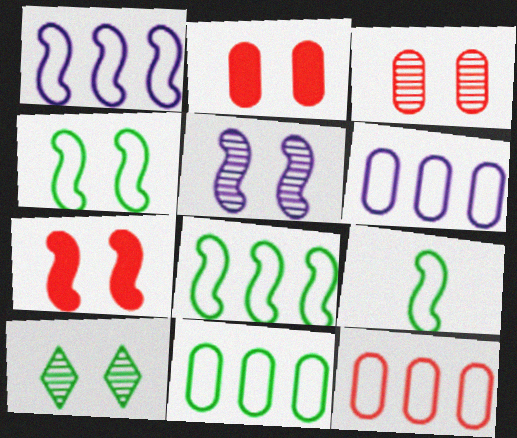[[3, 5, 10], 
[4, 5, 7], 
[4, 8, 9], 
[6, 11, 12]]